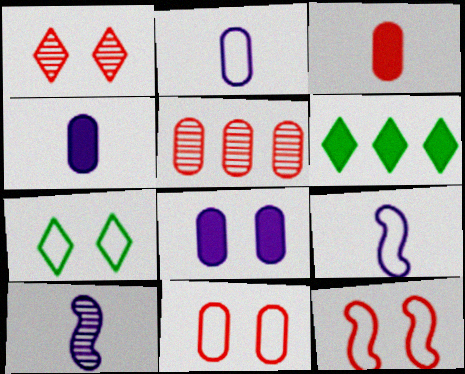[[3, 5, 11], 
[6, 10, 11]]